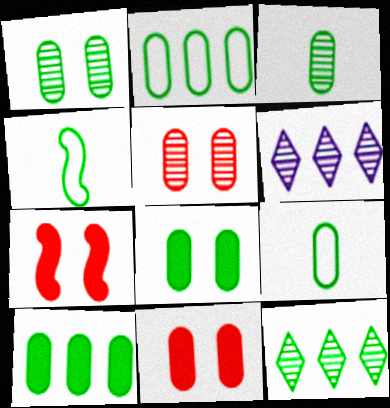[[1, 9, 10], 
[2, 3, 8], 
[4, 6, 11], 
[4, 8, 12], 
[6, 7, 9]]